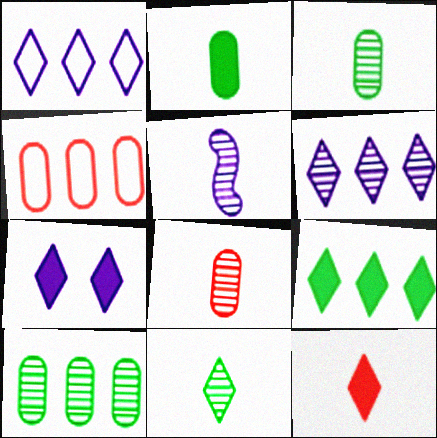[[5, 8, 11], 
[7, 9, 12]]